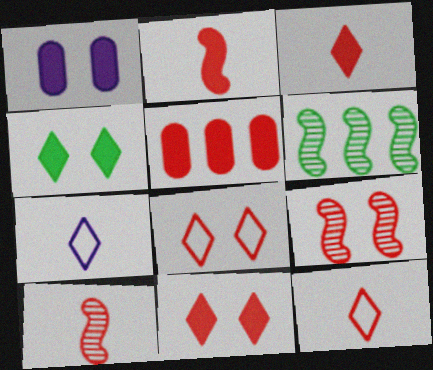[[1, 6, 12], 
[2, 5, 11], 
[5, 8, 10], 
[5, 9, 12]]